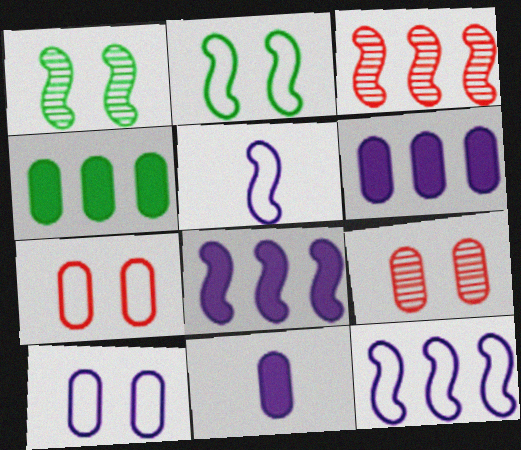[]